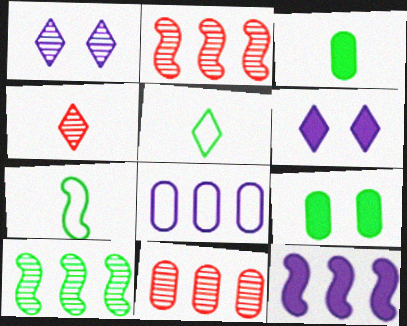[[5, 9, 10], 
[6, 7, 11]]